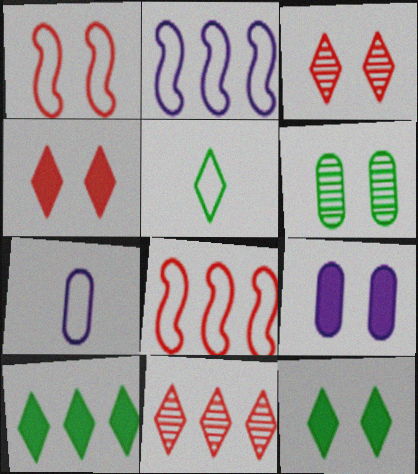[]